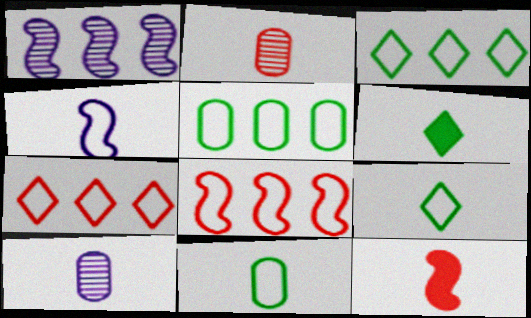[[2, 4, 6], 
[9, 10, 12]]